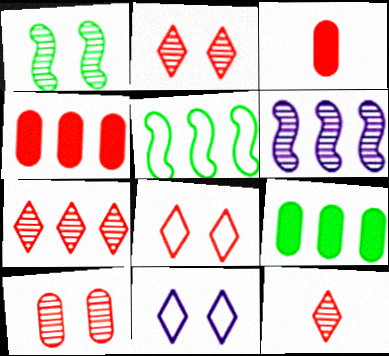[[2, 7, 12]]